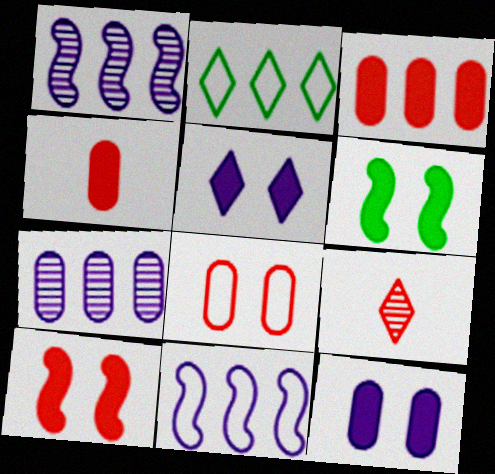[[1, 2, 3], 
[2, 5, 9]]